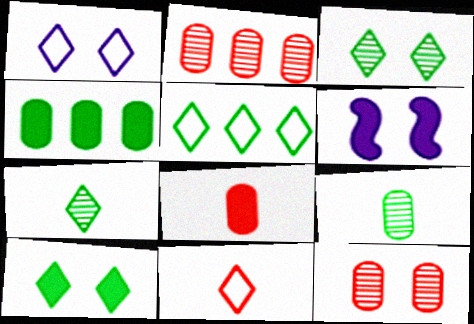[[1, 5, 11], 
[5, 7, 10]]